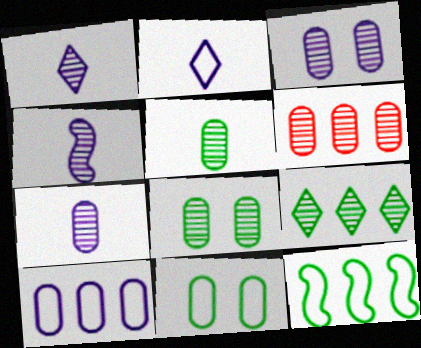[[1, 4, 7], 
[3, 5, 6], 
[6, 7, 8]]